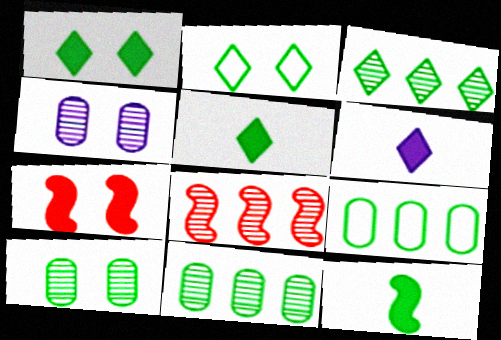[[2, 3, 5], 
[2, 4, 7], 
[2, 11, 12]]